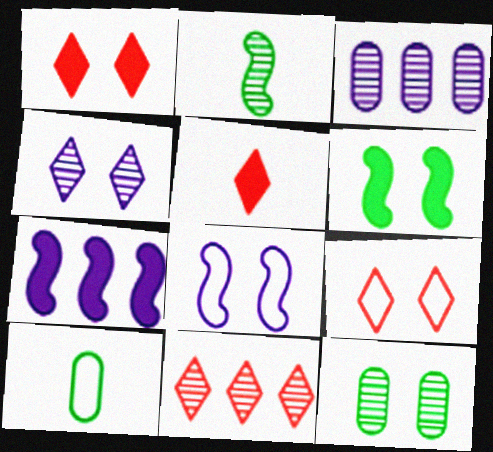[[1, 8, 12], 
[5, 9, 11]]